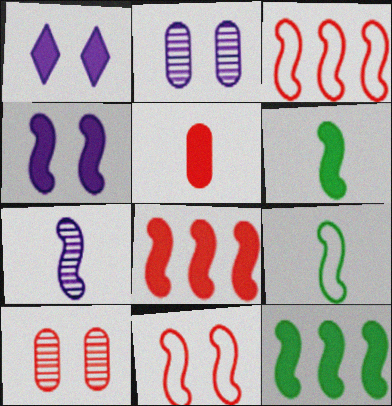[[1, 5, 12], 
[4, 6, 8], 
[7, 11, 12]]